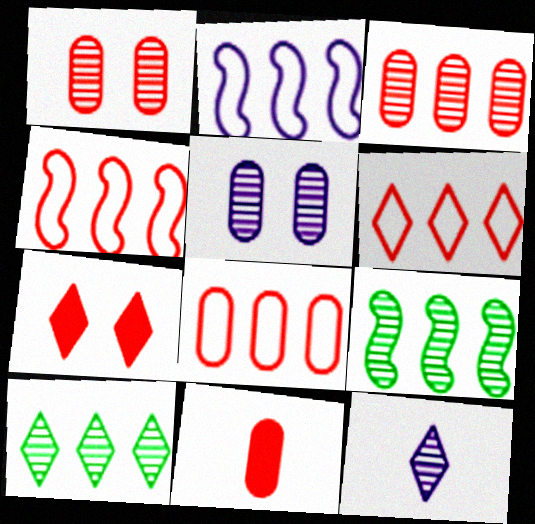[[1, 8, 11], 
[1, 9, 12], 
[4, 6, 8]]